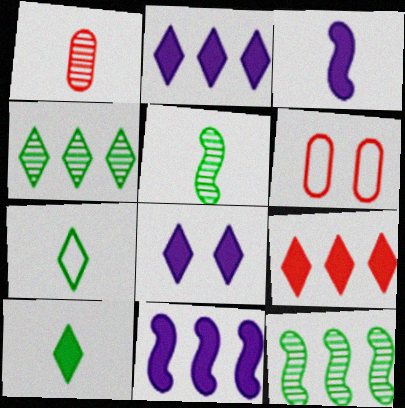[[1, 3, 7], 
[2, 5, 6], 
[3, 4, 6], 
[8, 9, 10]]